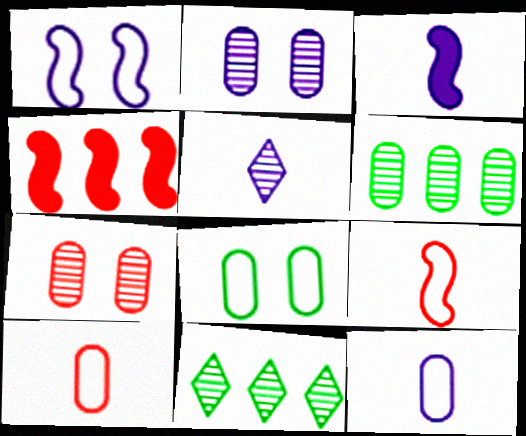[[3, 5, 12], 
[4, 5, 8]]